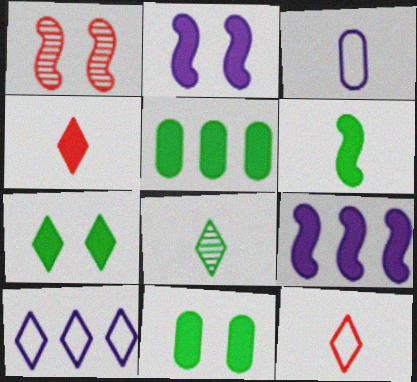[[2, 4, 5], 
[4, 9, 11], 
[5, 6, 7]]